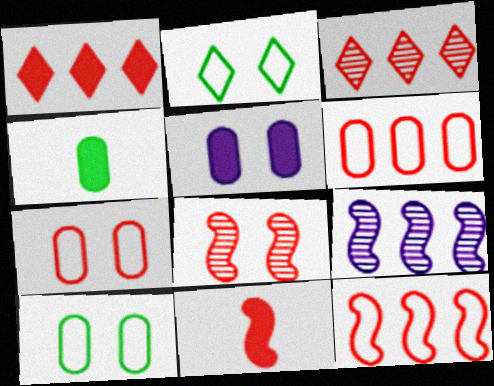[[2, 5, 8], 
[3, 7, 11], 
[8, 11, 12]]